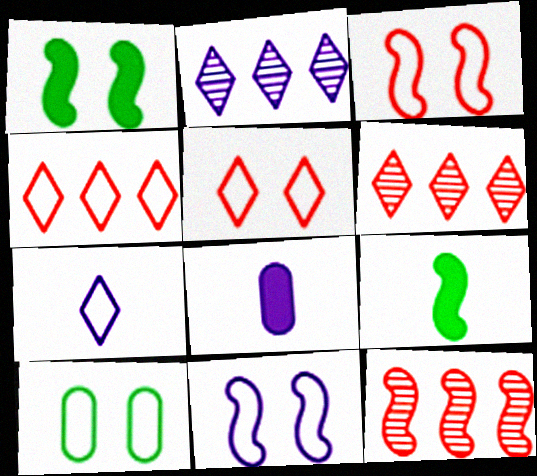[[2, 8, 11], 
[5, 10, 11], 
[9, 11, 12]]